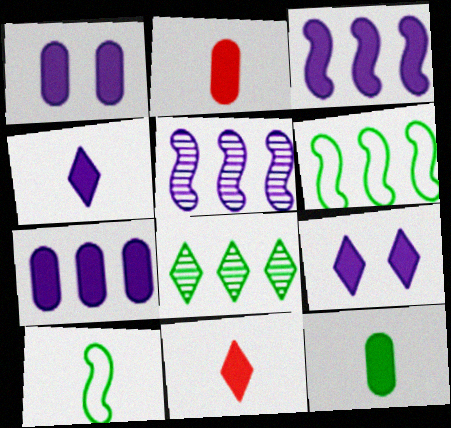[[1, 3, 4]]